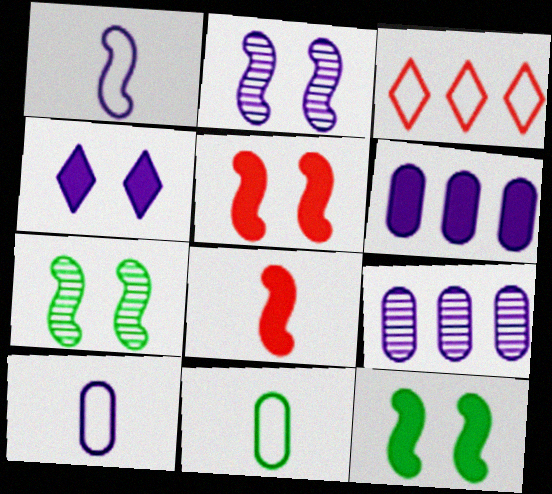[[1, 4, 9]]